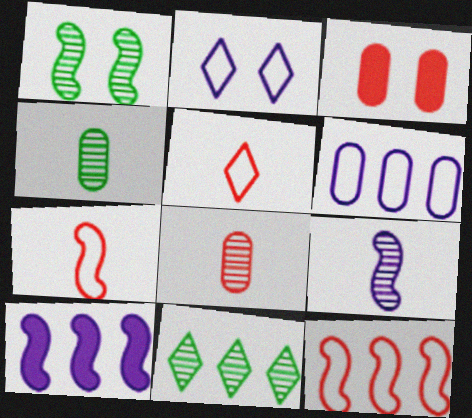[[1, 2, 3], 
[1, 4, 11], 
[1, 7, 10], 
[3, 4, 6]]